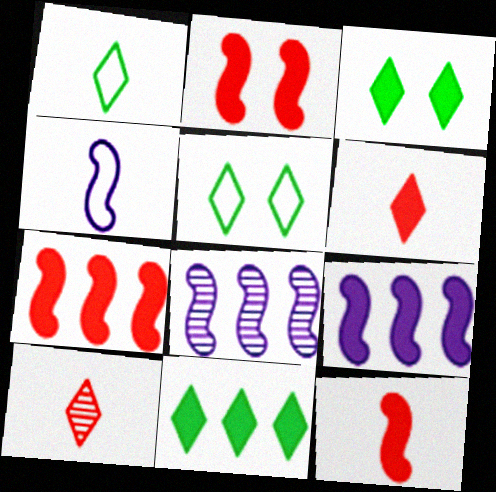[[2, 7, 12]]